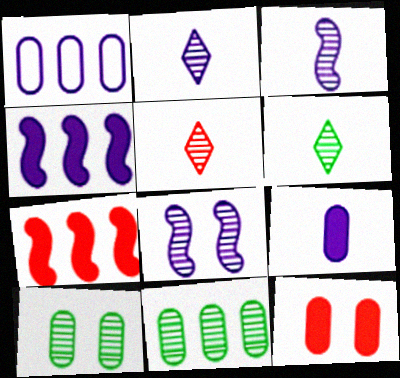[[2, 5, 6], 
[5, 8, 11]]